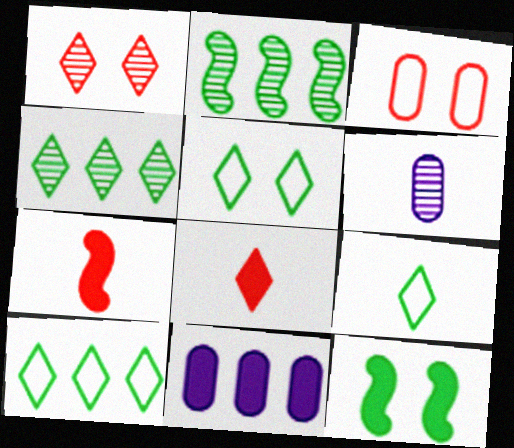[[1, 2, 6], 
[5, 9, 10], 
[6, 7, 9], 
[8, 11, 12]]